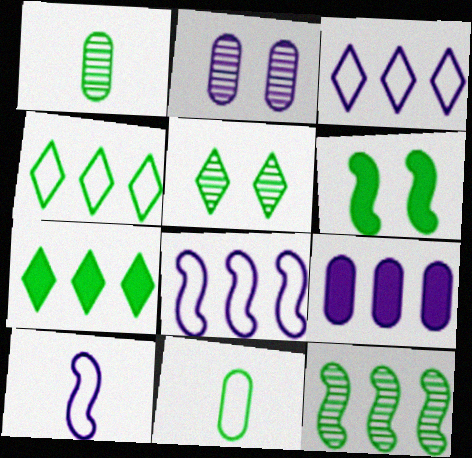[[1, 4, 6], 
[1, 5, 12]]